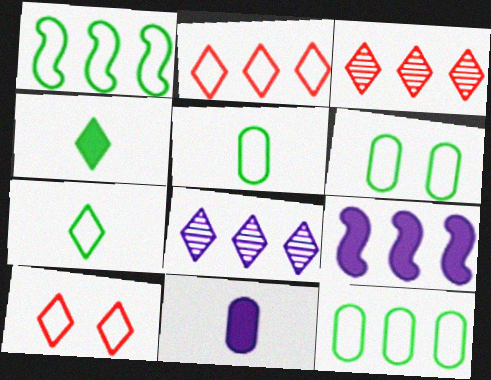[[1, 6, 7], 
[3, 9, 12], 
[4, 8, 10], 
[5, 6, 12]]